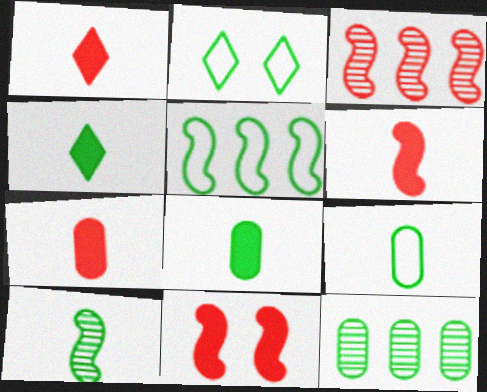[[1, 6, 7], 
[2, 5, 9], 
[4, 9, 10]]